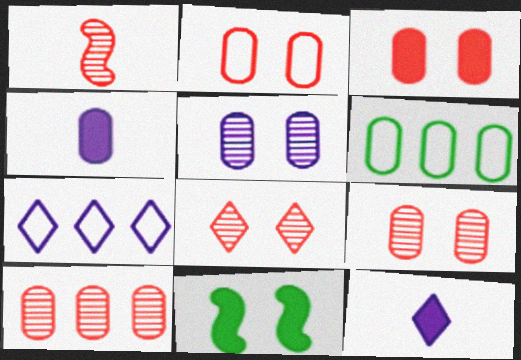[[1, 8, 10], 
[2, 3, 9], 
[4, 6, 9]]